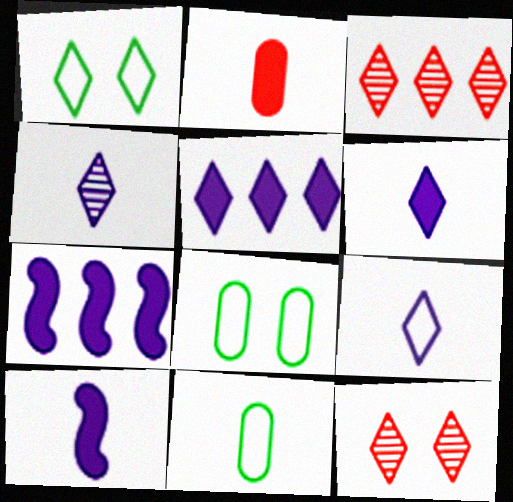[[1, 3, 6], 
[3, 8, 10], 
[4, 6, 9], 
[7, 11, 12]]